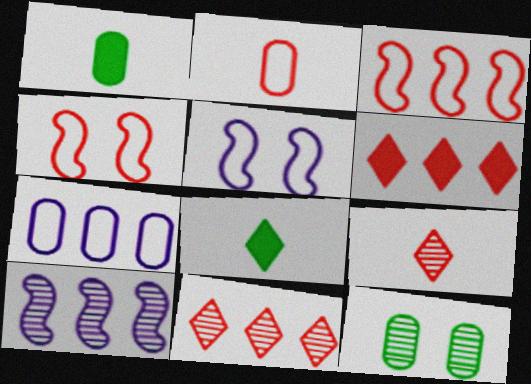[[1, 5, 11], 
[9, 10, 12]]